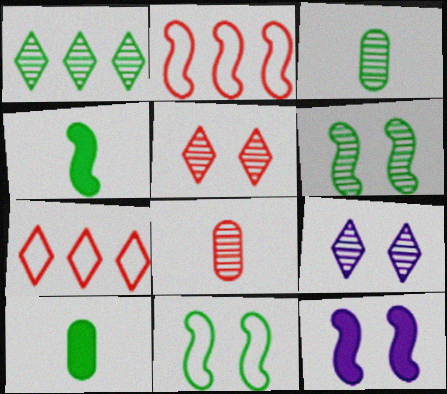[[1, 3, 6], 
[1, 10, 11], 
[2, 9, 10], 
[3, 7, 12]]